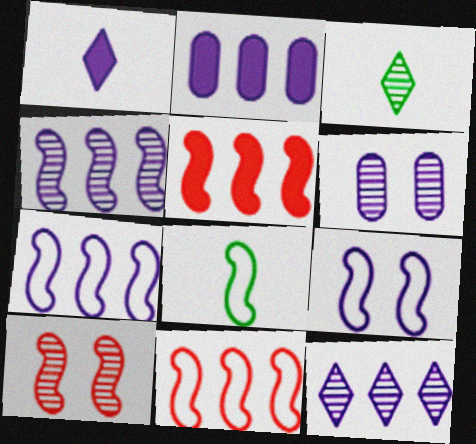[[1, 6, 7], 
[2, 7, 12], 
[8, 9, 11]]